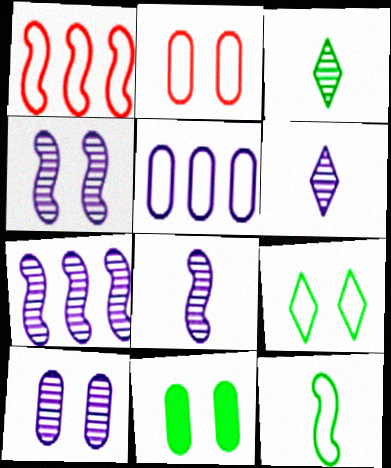[[1, 6, 11], 
[2, 10, 11], 
[4, 7, 8], 
[6, 7, 10]]